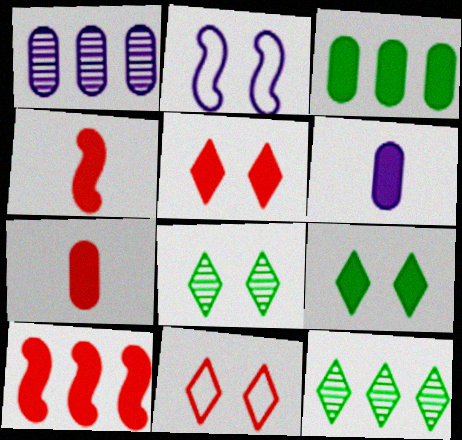[[2, 7, 12], 
[5, 7, 10], 
[6, 9, 10]]